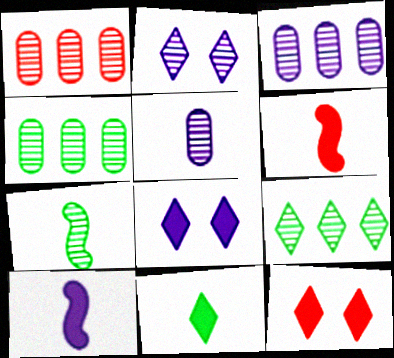[[1, 2, 7], 
[1, 3, 4]]